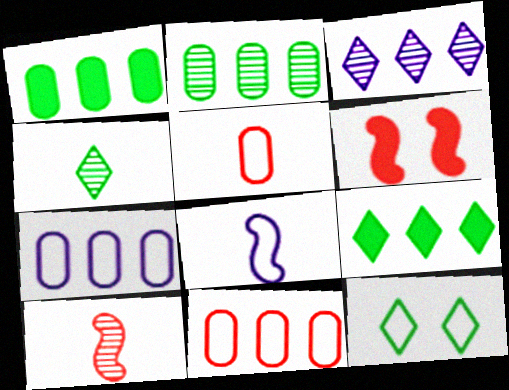[[4, 6, 7], 
[4, 9, 12], 
[8, 11, 12]]